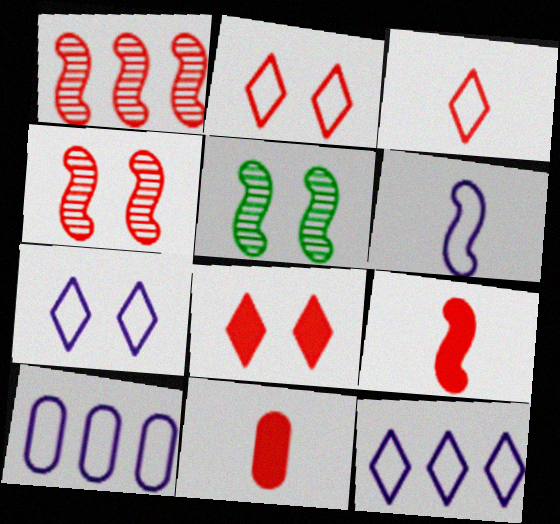[[1, 2, 11], 
[5, 11, 12], 
[6, 7, 10]]